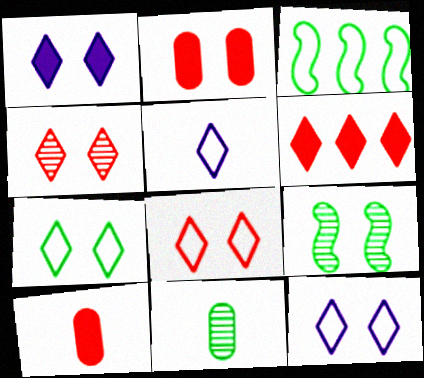[[1, 4, 7], 
[2, 9, 12], 
[7, 8, 12]]